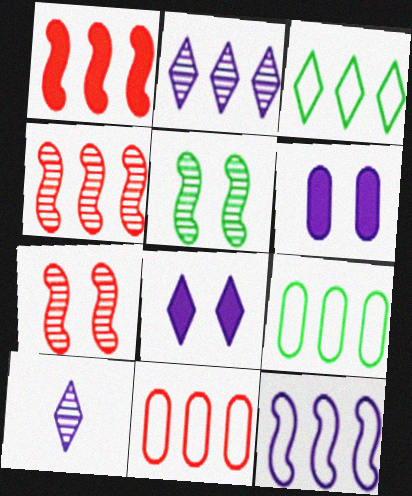[[1, 2, 9], 
[3, 11, 12], 
[6, 10, 12]]